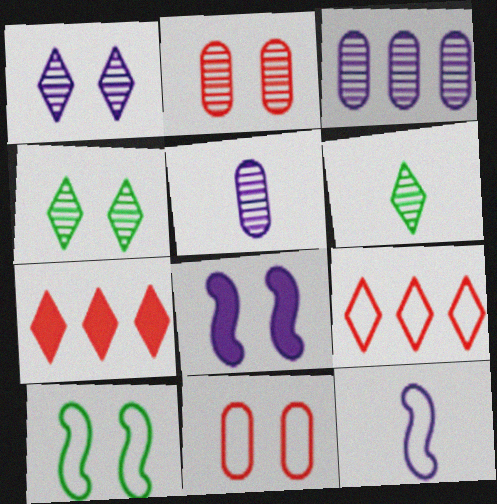[[4, 8, 11], 
[5, 7, 10]]